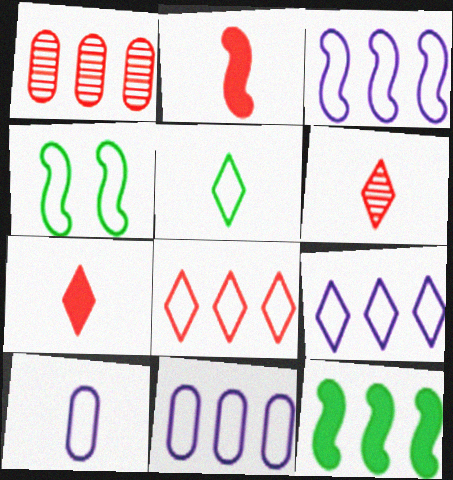[[1, 9, 12], 
[3, 9, 11], 
[4, 8, 10]]